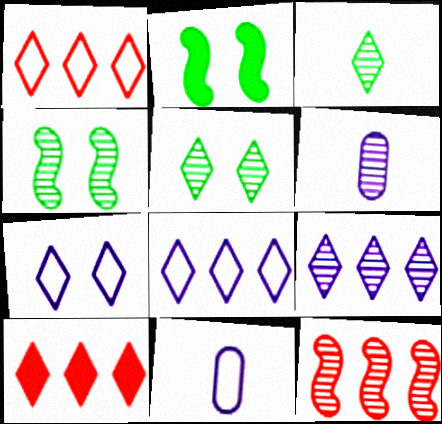[[1, 2, 6], 
[3, 7, 10], 
[4, 10, 11], 
[5, 6, 12]]